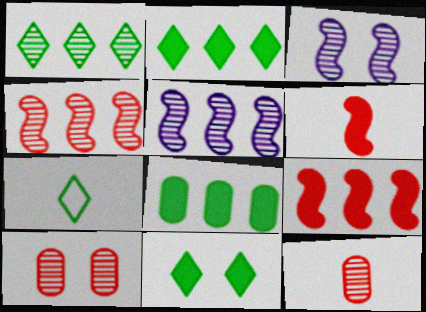[[1, 3, 12], 
[1, 7, 11]]